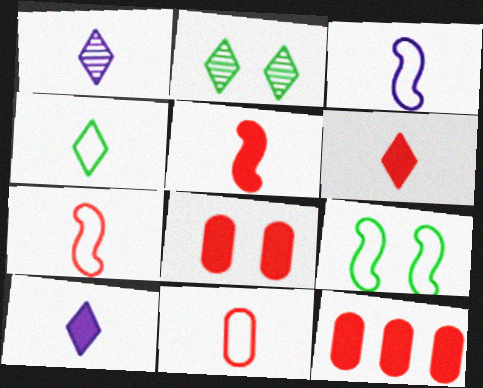[[1, 4, 6], 
[1, 9, 12], 
[2, 3, 12], 
[3, 4, 11]]